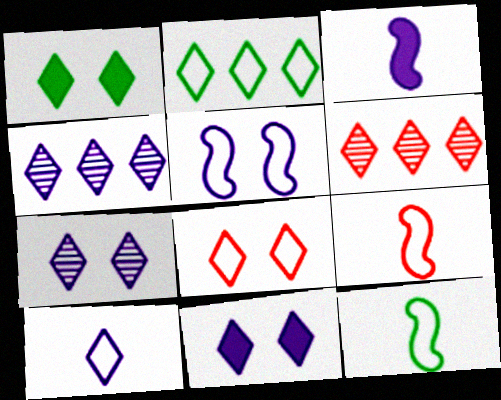[[1, 6, 10], 
[1, 7, 8], 
[2, 8, 10], 
[4, 10, 11]]